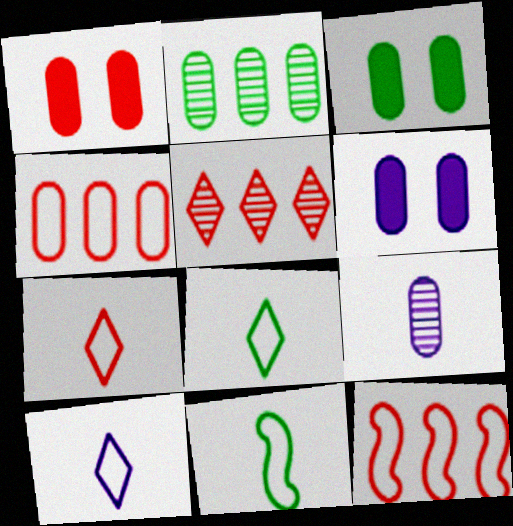[[1, 3, 6], 
[3, 4, 9], 
[5, 6, 11], 
[7, 8, 10]]